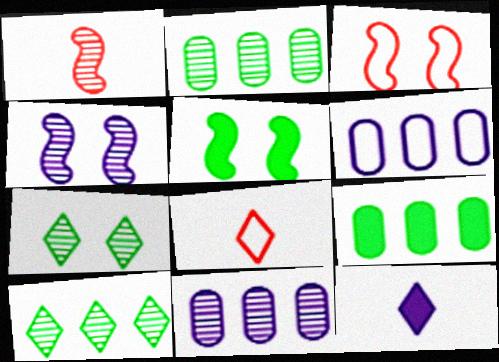[[1, 7, 11], 
[2, 3, 12], 
[3, 4, 5], 
[4, 6, 12], 
[4, 8, 9], 
[5, 8, 11]]